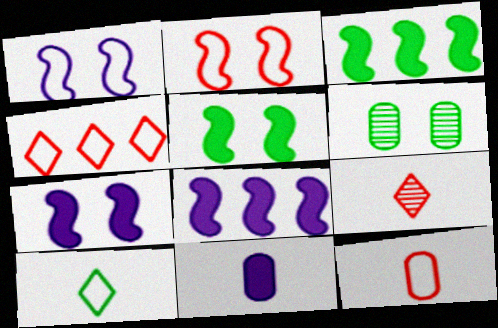[[2, 4, 12], 
[3, 6, 10]]